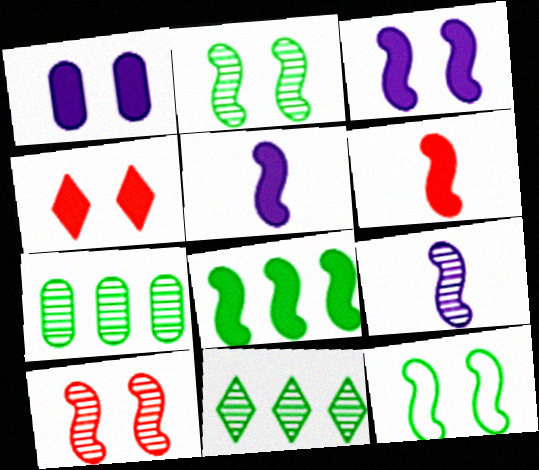[[3, 6, 8], 
[3, 10, 12]]